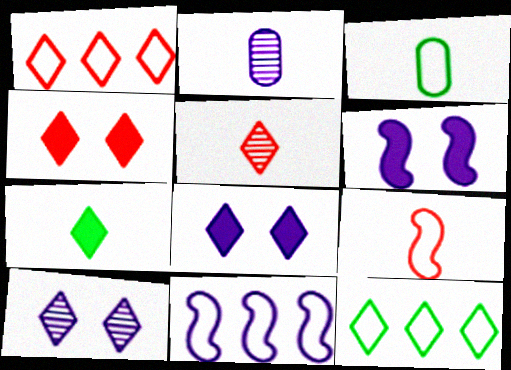[[1, 4, 5], 
[1, 7, 10], 
[2, 7, 9], 
[2, 8, 11], 
[5, 8, 12]]